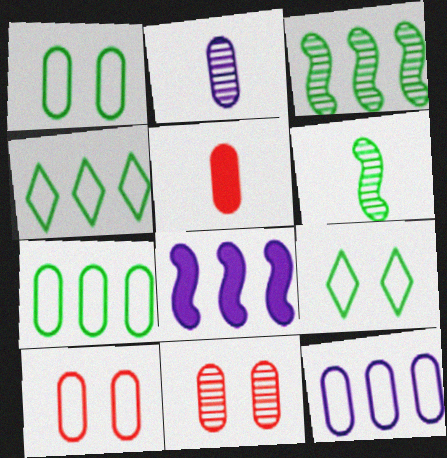[]